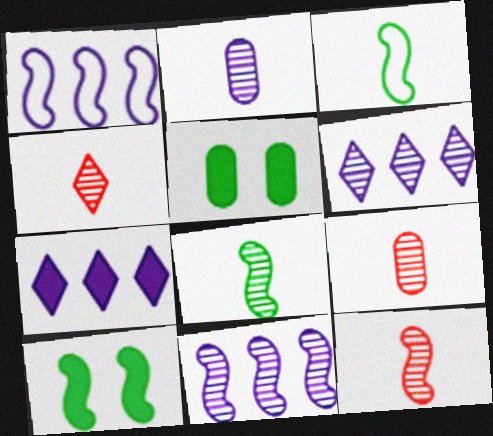[[1, 4, 5], 
[1, 10, 12], 
[2, 4, 8], 
[4, 9, 12]]